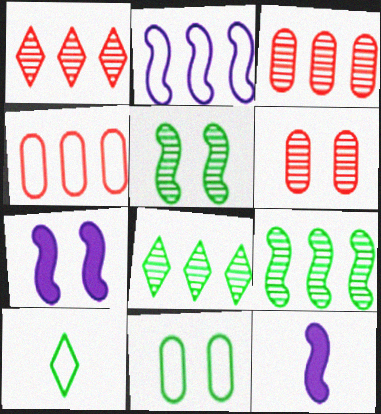[[1, 11, 12], 
[3, 7, 10]]